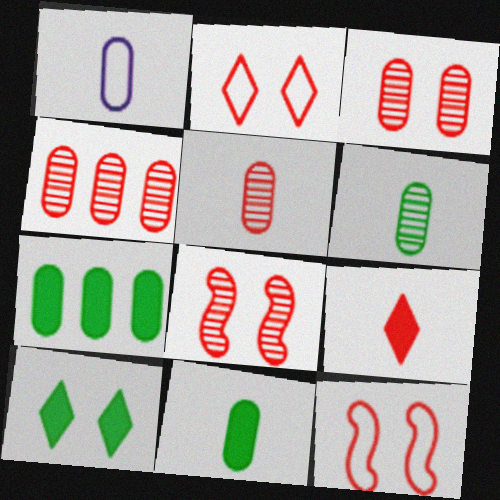[[1, 3, 7], 
[1, 5, 11], 
[3, 4, 5], 
[4, 9, 12]]